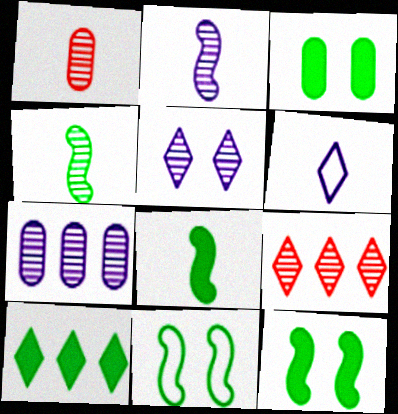[[1, 6, 8], 
[2, 5, 7], 
[3, 8, 10]]